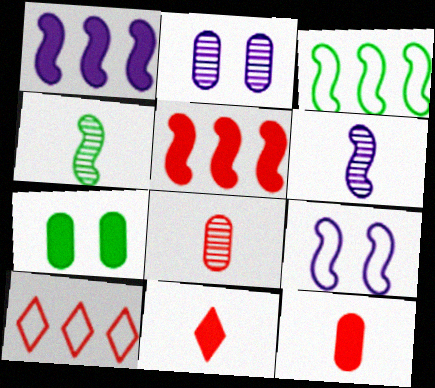[[1, 6, 9], 
[1, 7, 11], 
[2, 3, 11], 
[4, 5, 9], 
[6, 7, 10]]